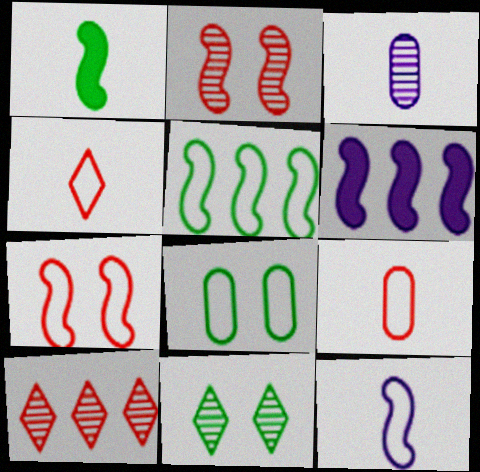[[1, 3, 4], 
[5, 7, 12], 
[6, 9, 11]]